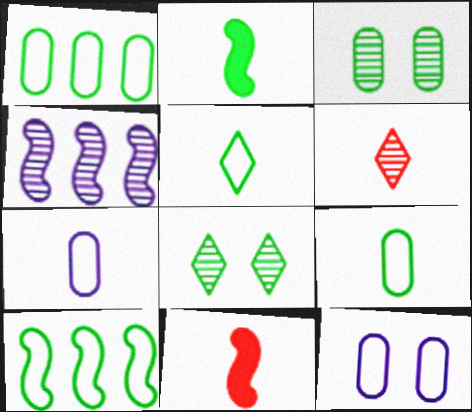[[1, 2, 8], 
[2, 6, 7], 
[3, 4, 6]]